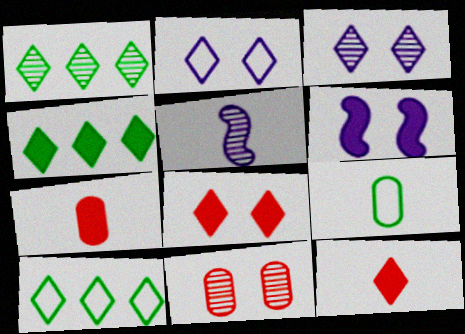[[1, 2, 12], 
[1, 4, 10], 
[1, 5, 11], 
[3, 10, 12], 
[4, 6, 7], 
[5, 9, 12]]